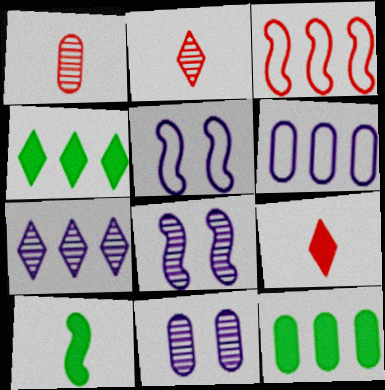[[1, 4, 5], 
[2, 5, 12], 
[3, 7, 12], 
[3, 8, 10]]